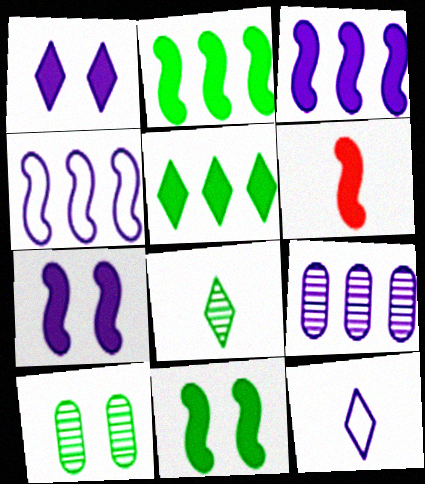[[2, 6, 7], 
[3, 6, 11], 
[7, 9, 12]]